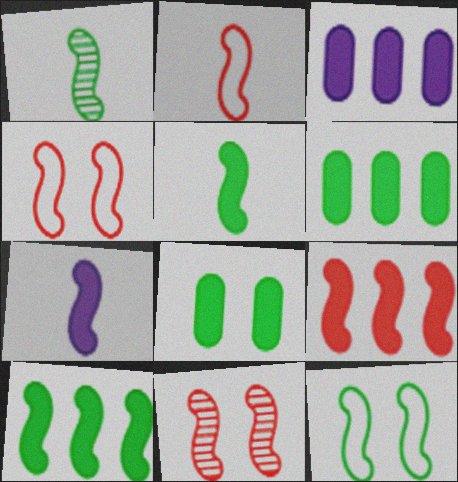[[1, 2, 7], 
[1, 10, 12], 
[2, 9, 11]]